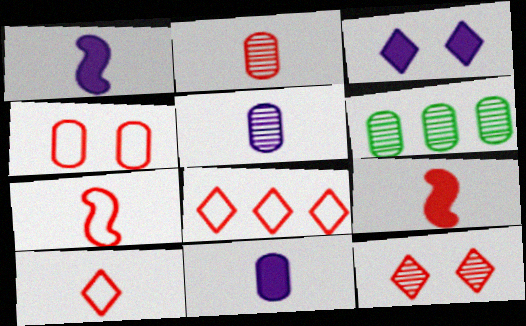[[2, 9, 10], 
[3, 6, 7], 
[4, 6, 11], 
[4, 7, 8]]